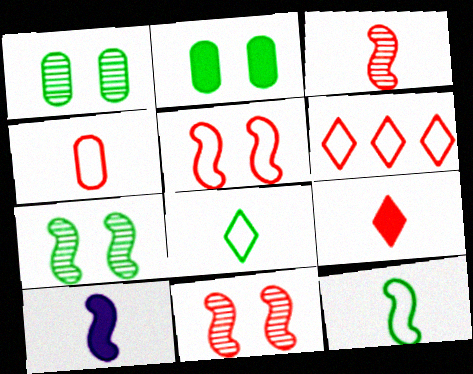[[1, 6, 10], 
[3, 4, 9], 
[3, 10, 12], 
[4, 5, 6]]